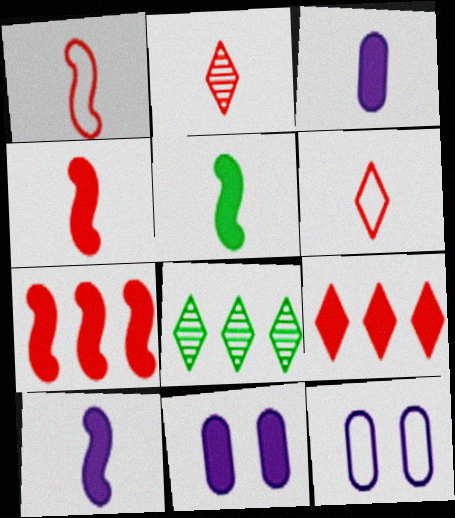[[1, 8, 11], 
[4, 5, 10], 
[4, 8, 12], 
[5, 9, 11]]